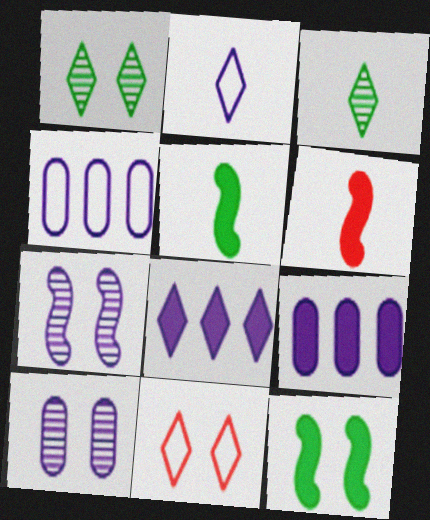[[1, 4, 6], 
[2, 7, 9], 
[3, 8, 11], 
[10, 11, 12]]